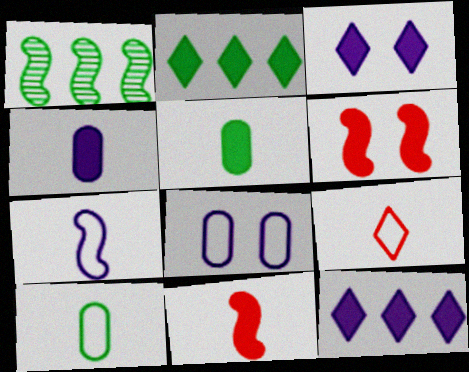[[1, 6, 7], 
[2, 4, 6], 
[5, 6, 12], 
[7, 9, 10]]